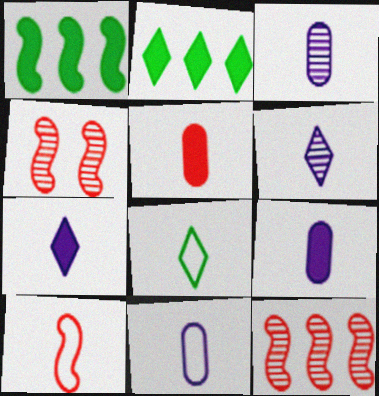[[2, 4, 11], 
[3, 9, 11], 
[8, 10, 11]]